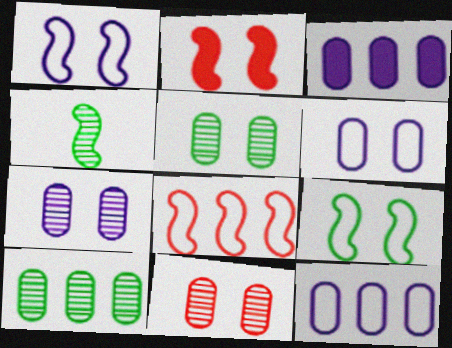[[5, 7, 11]]